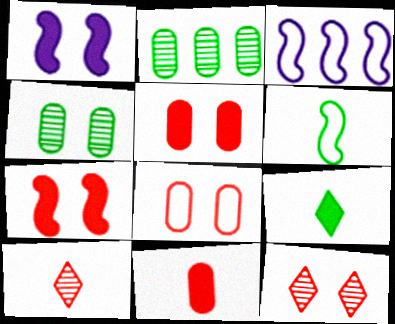[[7, 8, 12]]